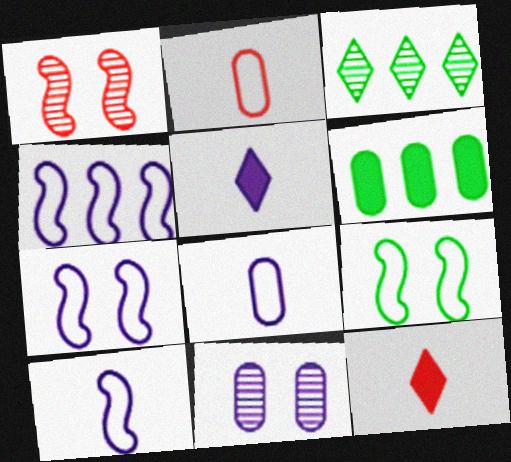[[2, 6, 11], 
[4, 5, 11], 
[4, 7, 10]]